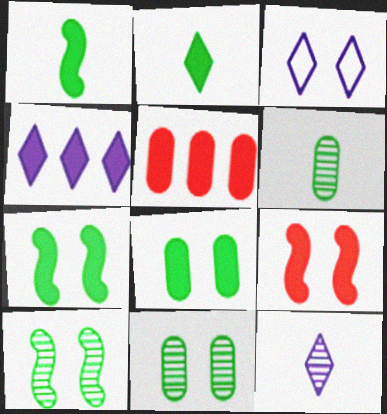[[3, 4, 12], 
[3, 9, 11]]